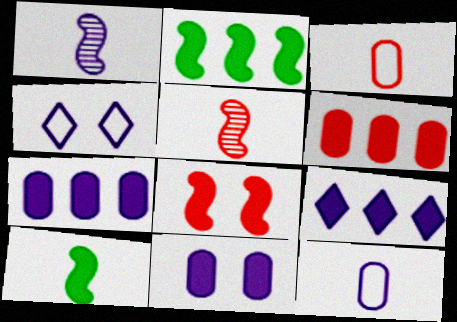[[1, 4, 7], 
[2, 6, 9]]